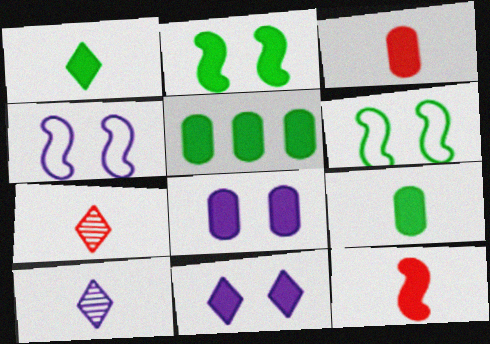[[1, 2, 5], 
[3, 5, 8], 
[4, 5, 7], 
[5, 11, 12]]